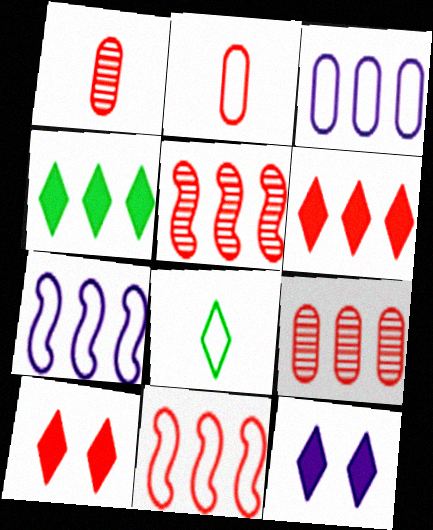[[1, 10, 11], 
[2, 5, 10], 
[3, 4, 5], 
[4, 7, 9], 
[6, 9, 11]]